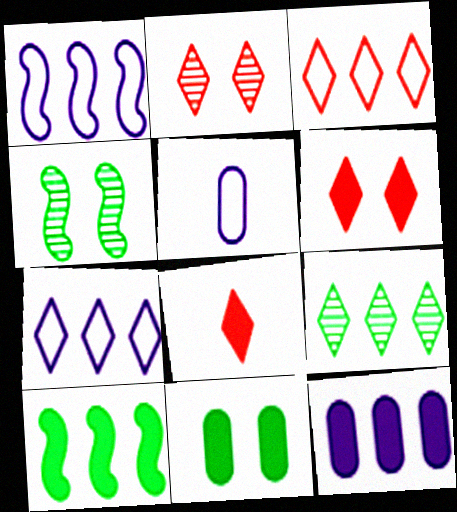[[2, 3, 8], 
[2, 5, 10]]